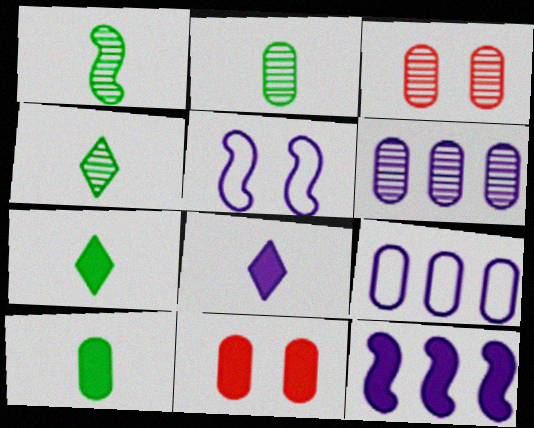[[1, 2, 4], 
[2, 3, 6], 
[2, 9, 11], 
[3, 9, 10], 
[5, 6, 8], 
[7, 11, 12]]